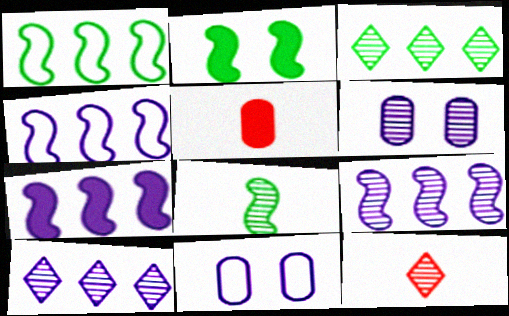[[1, 2, 8], 
[4, 7, 9]]